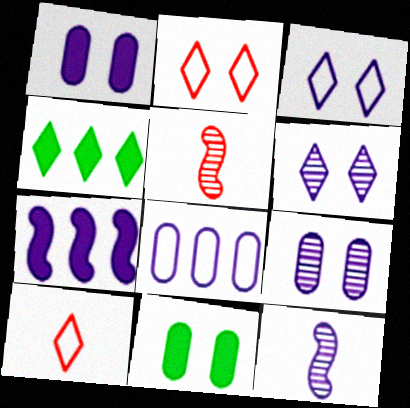[[4, 6, 10]]